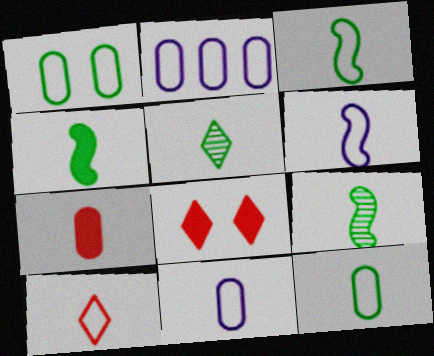[[2, 8, 9], 
[3, 4, 9], 
[3, 10, 11], 
[4, 5, 12], 
[5, 6, 7], 
[6, 10, 12]]